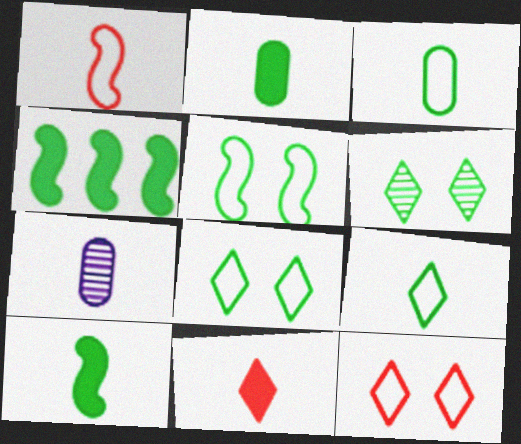[[3, 4, 6], 
[4, 7, 12]]